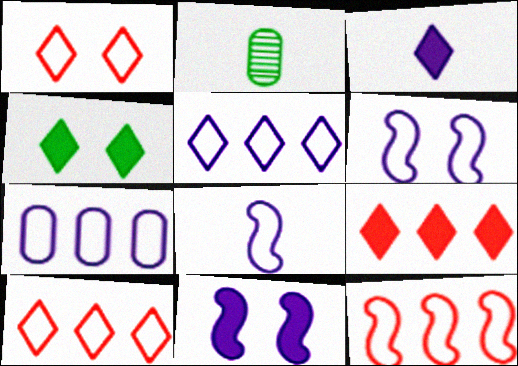[[2, 6, 9], 
[2, 10, 11], 
[3, 4, 9]]